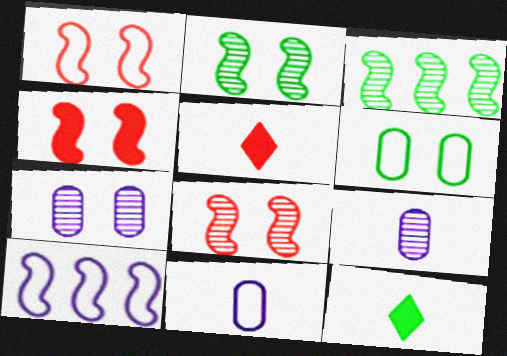[[1, 4, 8], 
[3, 6, 12]]